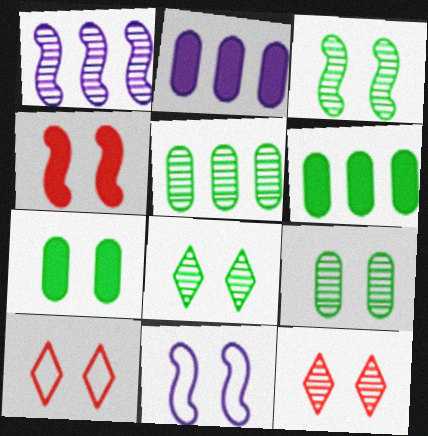[[3, 4, 11], 
[3, 8, 9], 
[7, 11, 12]]